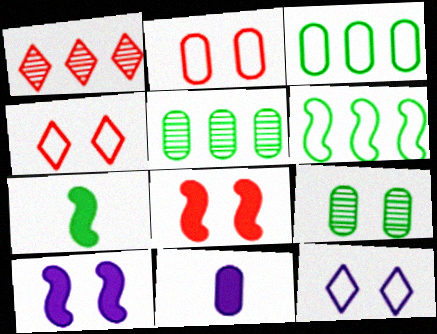[[2, 5, 11], 
[4, 9, 10], 
[8, 9, 12]]